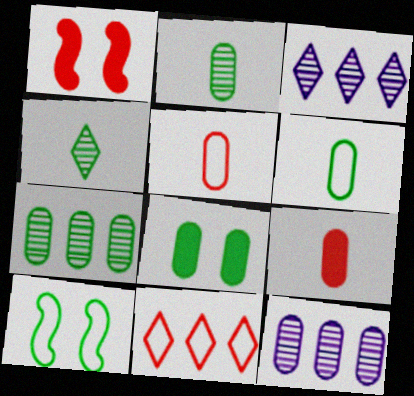[[1, 3, 6], 
[3, 9, 10], 
[5, 8, 12], 
[6, 7, 8]]